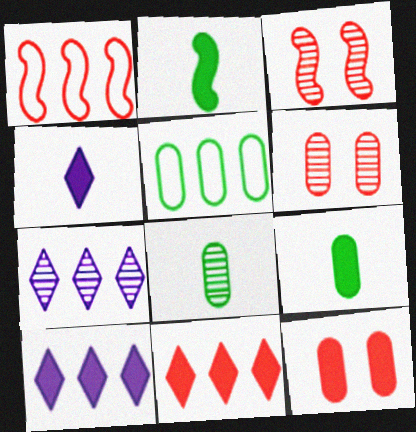[[2, 10, 12], 
[3, 4, 5], 
[3, 7, 8]]